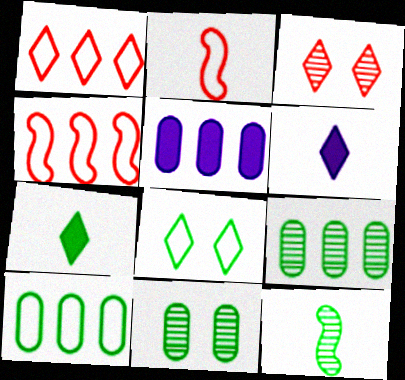[[4, 6, 11]]